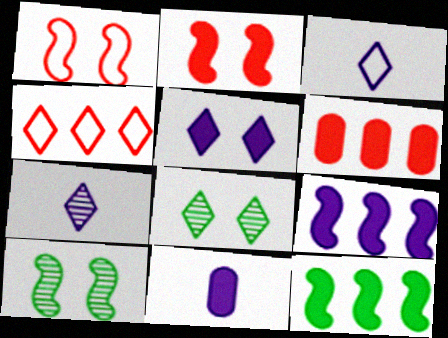[[3, 6, 10], 
[4, 10, 11], 
[5, 9, 11]]